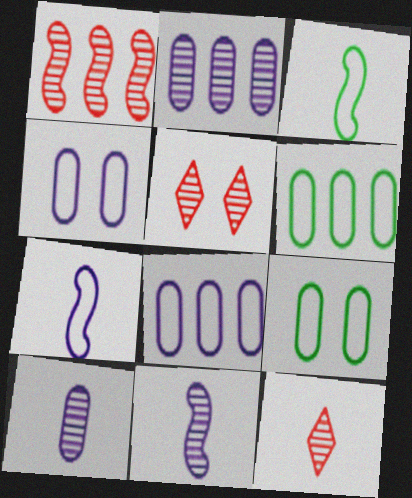[]